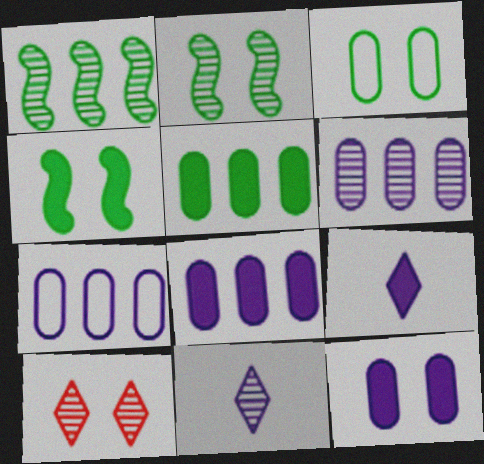[[6, 7, 8]]